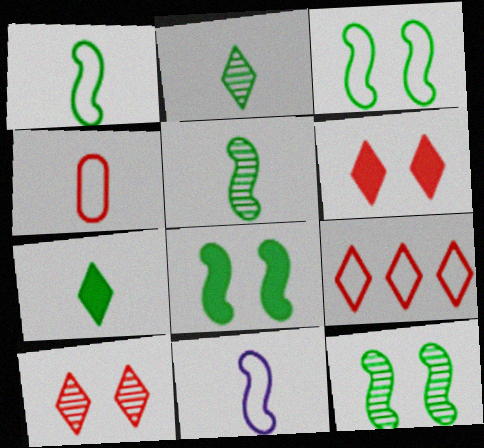[[3, 8, 12]]